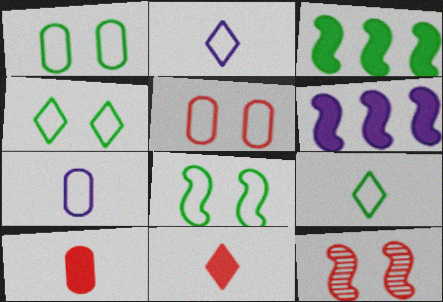[[1, 4, 8]]